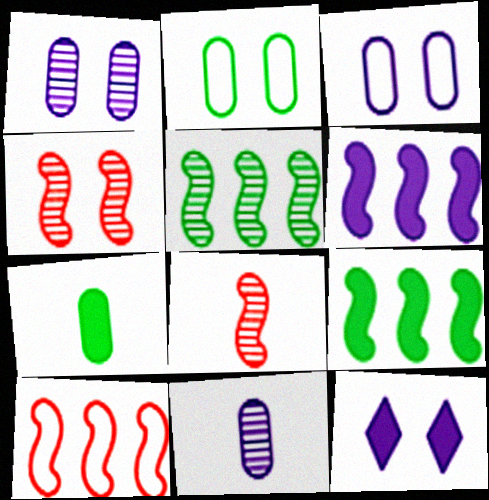[[2, 4, 12], 
[5, 6, 10]]